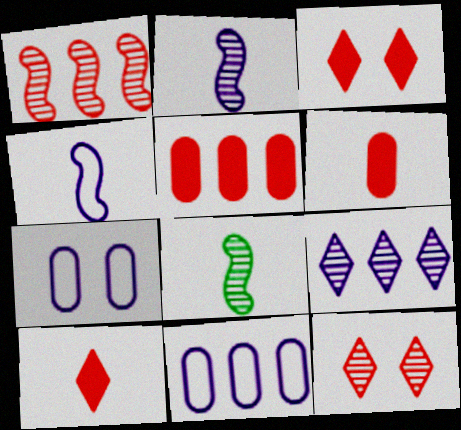[[3, 8, 11]]